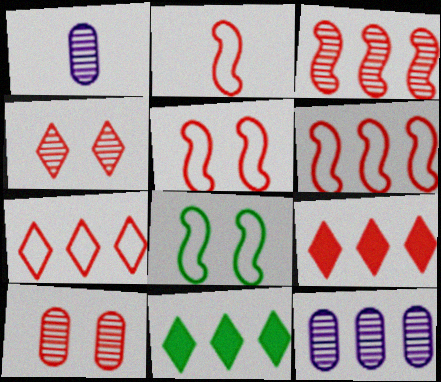[[1, 5, 11], 
[1, 8, 9], 
[2, 5, 6], 
[2, 9, 10], 
[6, 11, 12]]